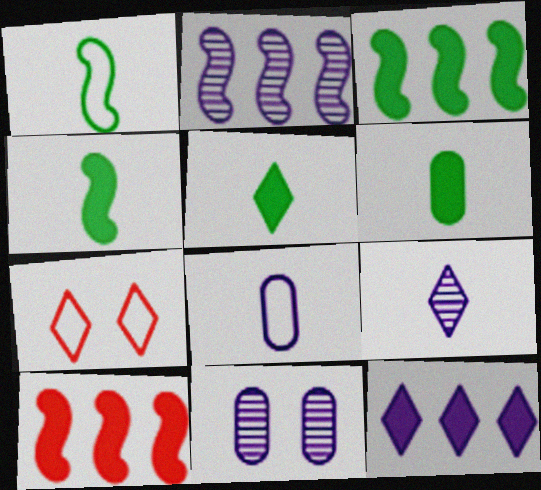[[2, 6, 7], 
[2, 9, 11], 
[4, 5, 6]]